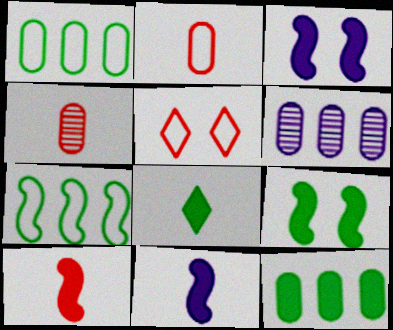[[8, 9, 12]]